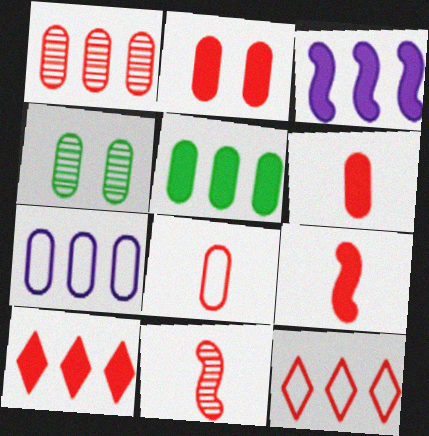[[1, 2, 8], 
[1, 5, 7], 
[2, 9, 10], 
[2, 11, 12], 
[3, 5, 10], 
[4, 6, 7]]